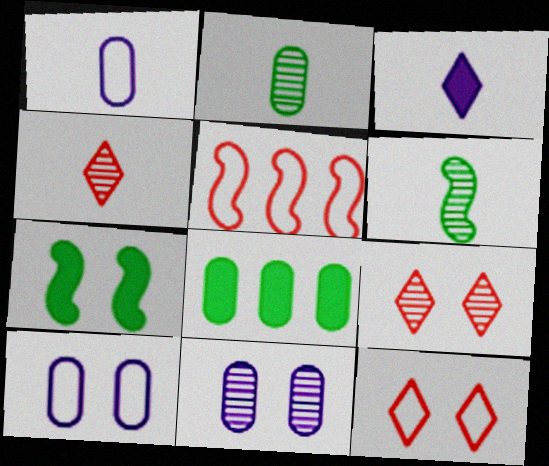[[7, 9, 10], 
[7, 11, 12]]